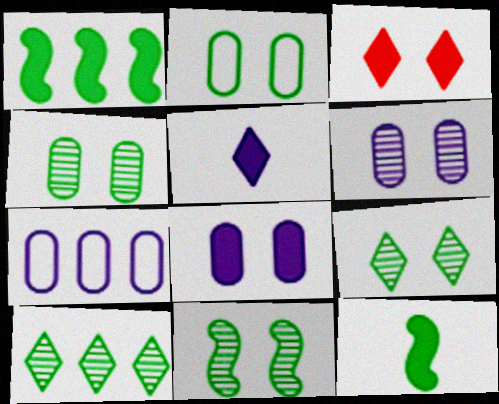[[2, 10, 12], 
[4, 9, 11]]